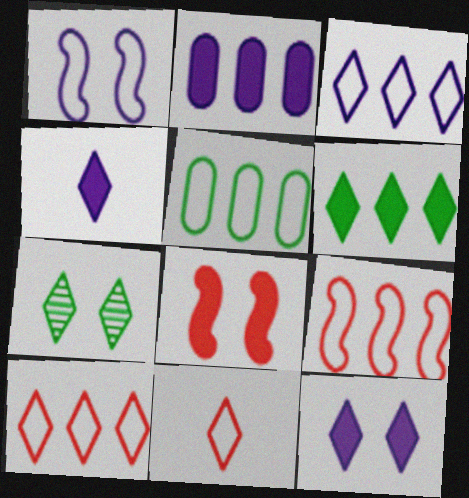[[1, 5, 11], 
[3, 5, 9], 
[4, 7, 10]]